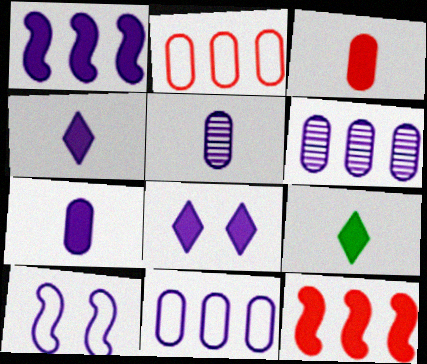[[1, 7, 8], 
[4, 6, 10]]